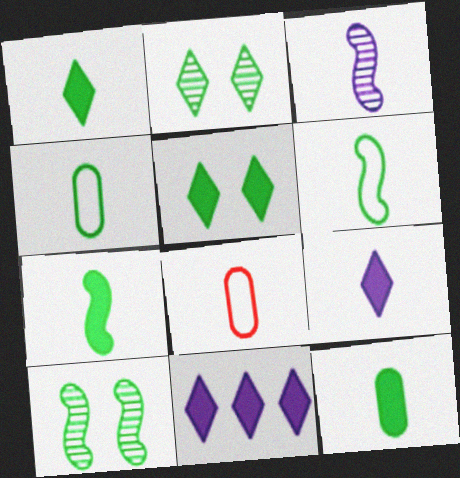[[1, 3, 8], 
[1, 7, 12], 
[8, 10, 11]]